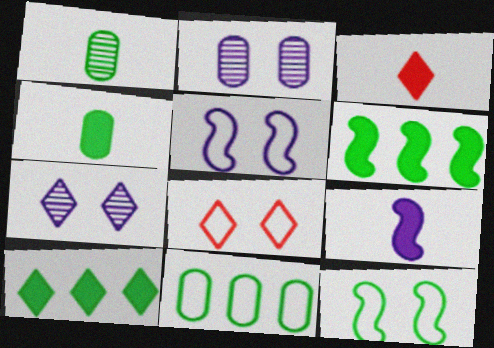[[1, 10, 12], 
[3, 4, 9]]